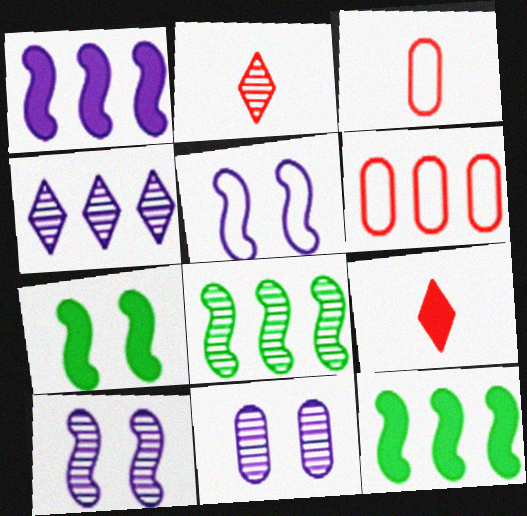[[2, 8, 11], 
[3, 4, 7], 
[4, 6, 12]]